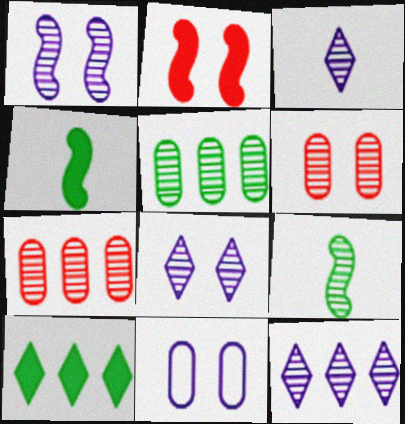[[3, 8, 12], 
[6, 9, 12], 
[7, 8, 9]]